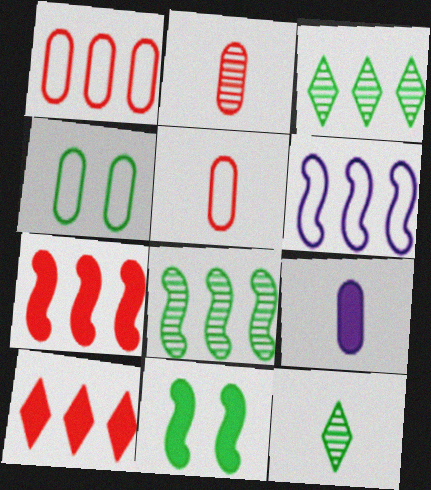[[6, 7, 8], 
[9, 10, 11]]